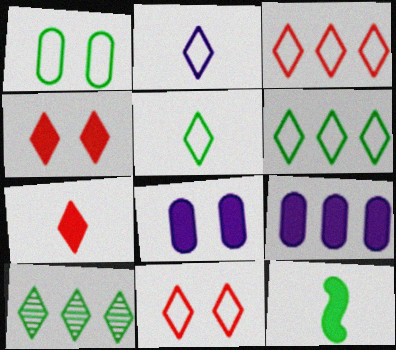[[1, 10, 12], 
[2, 4, 10], 
[2, 6, 11], 
[4, 9, 12]]